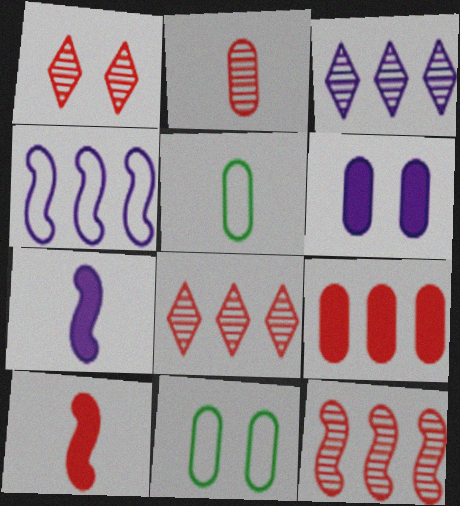[[1, 2, 12], 
[3, 10, 11], 
[7, 8, 11]]